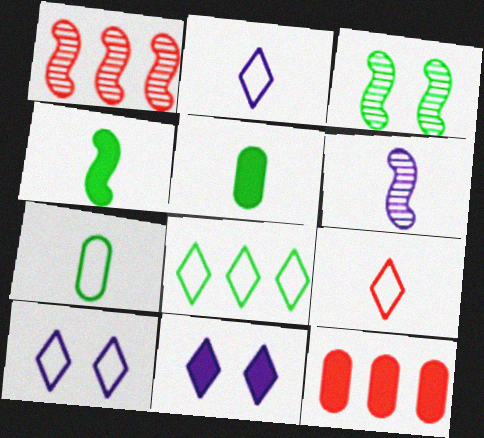[[1, 3, 6], 
[1, 5, 10], 
[1, 7, 11], 
[2, 3, 12], 
[3, 5, 8], 
[4, 11, 12], 
[5, 6, 9], 
[8, 9, 10]]